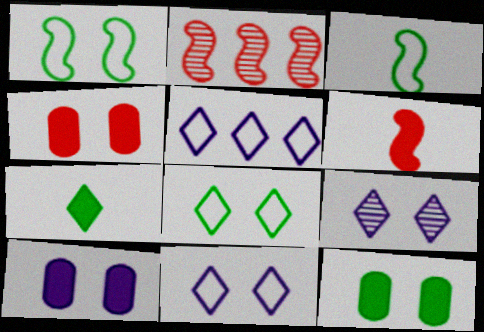[[1, 4, 9], 
[4, 10, 12]]